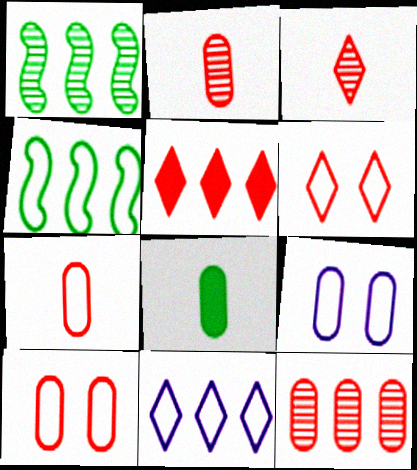[[3, 5, 6], 
[8, 9, 12]]